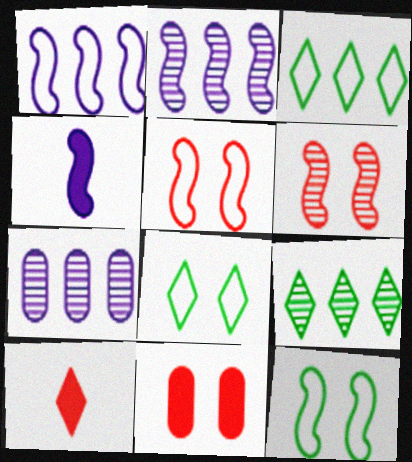[[7, 10, 12]]